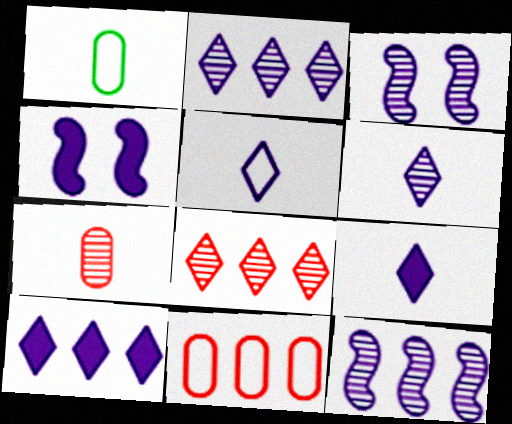[[1, 4, 8], 
[5, 6, 9]]